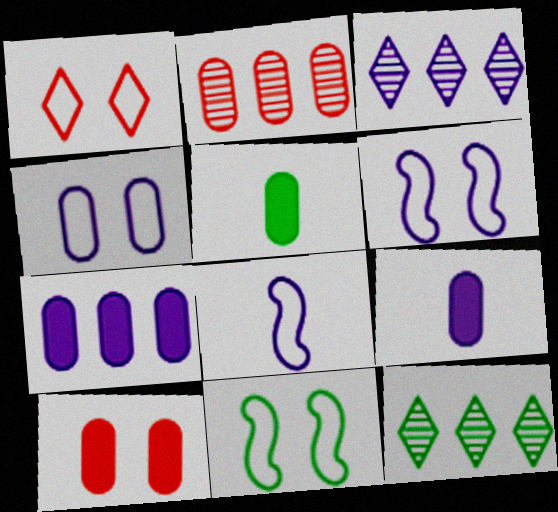[[1, 4, 11], 
[2, 4, 5], 
[3, 6, 9], 
[5, 7, 10], 
[5, 11, 12], 
[8, 10, 12]]